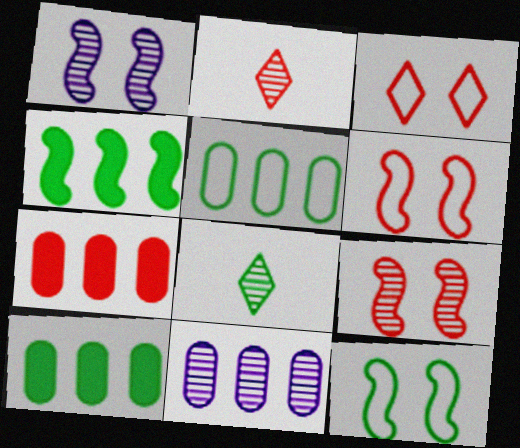[[2, 6, 7], 
[5, 7, 11], 
[8, 9, 11], 
[8, 10, 12]]